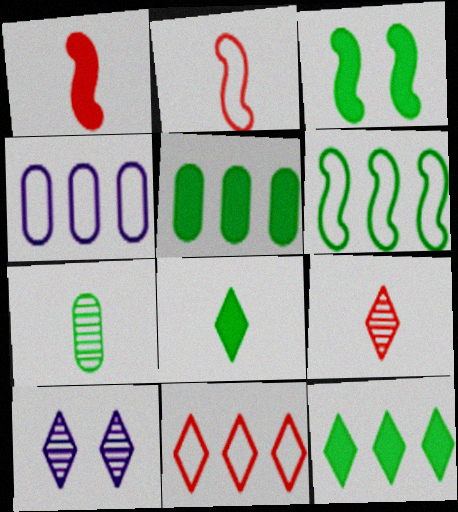[[2, 5, 10], 
[3, 4, 9], 
[3, 5, 8], 
[4, 6, 11], 
[8, 10, 11]]